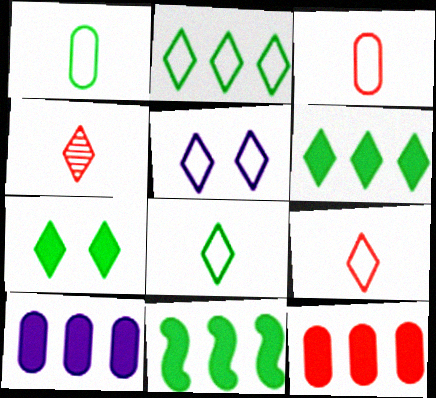[[2, 5, 9], 
[4, 5, 6]]